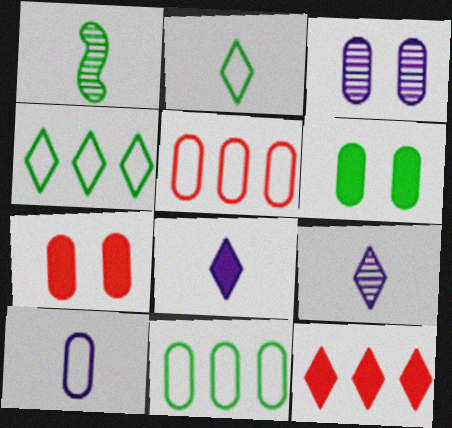[[1, 4, 6]]